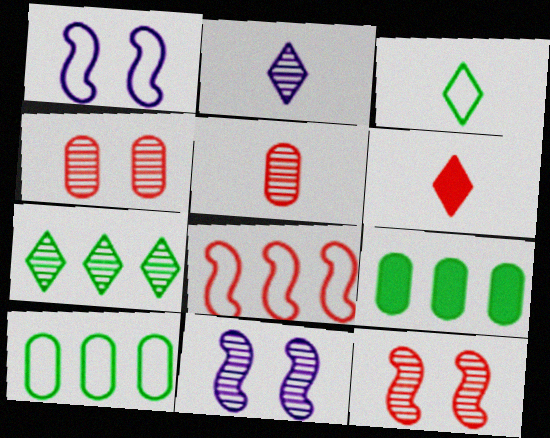[[2, 3, 6], 
[4, 6, 8], 
[5, 7, 11], 
[6, 10, 11]]